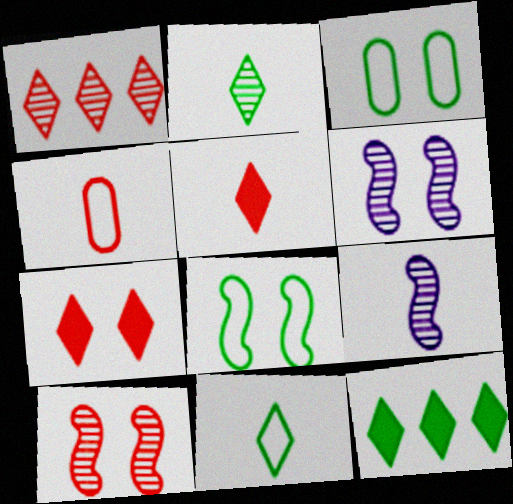[[3, 6, 7], 
[4, 6, 12]]